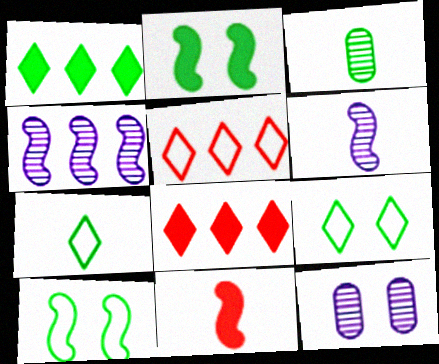[[1, 3, 10], 
[4, 10, 11]]